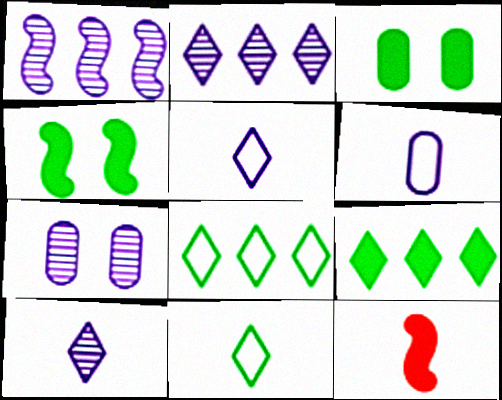[[1, 7, 10], 
[7, 8, 12]]